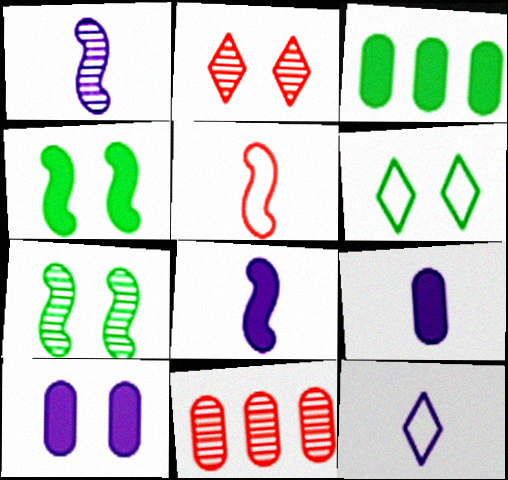[[1, 9, 12], 
[4, 11, 12], 
[6, 8, 11]]